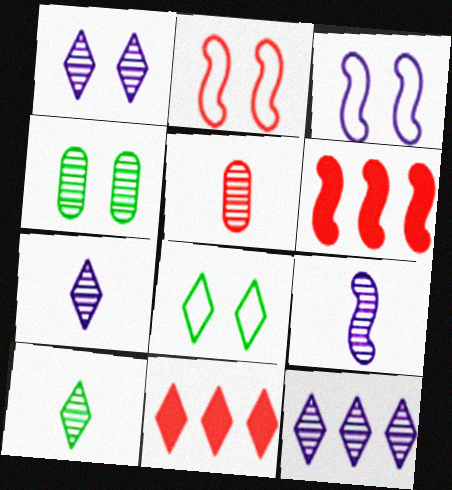[[1, 7, 12], 
[2, 5, 11], 
[5, 9, 10], 
[7, 8, 11]]